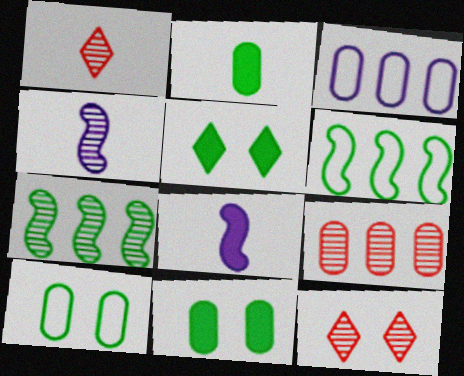[]